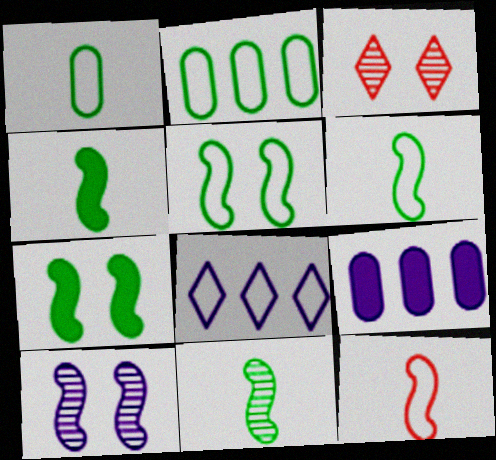[[3, 6, 9], 
[4, 6, 11]]